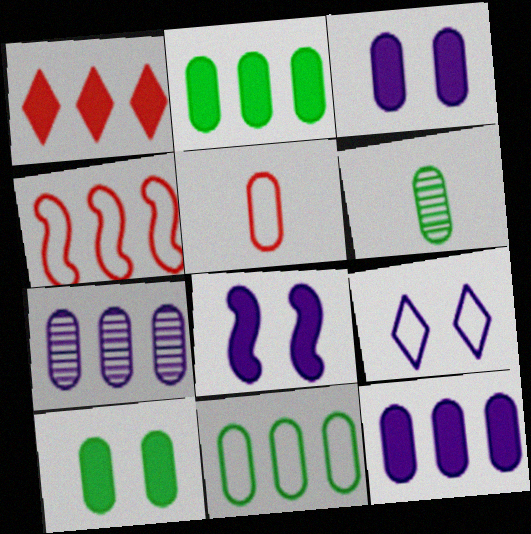[[5, 7, 10], 
[6, 10, 11]]